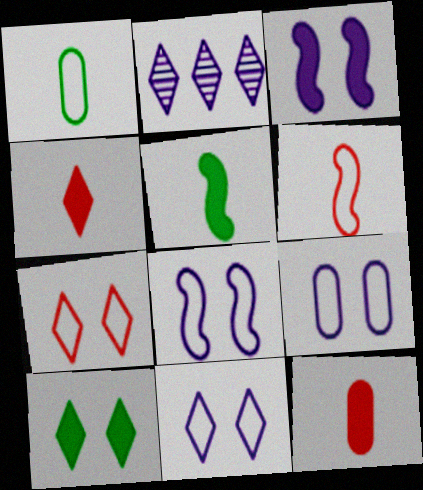[[8, 9, 11]]